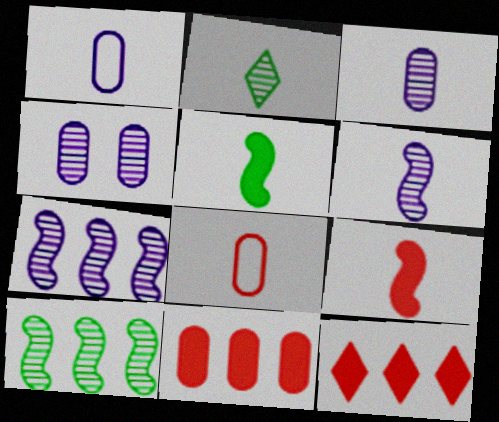[[1, 2, 9]]